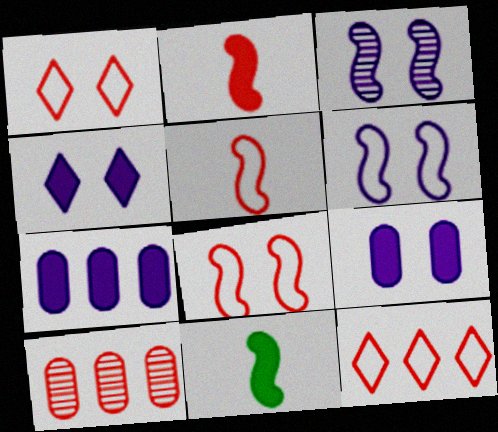[[1, 2, 10]]